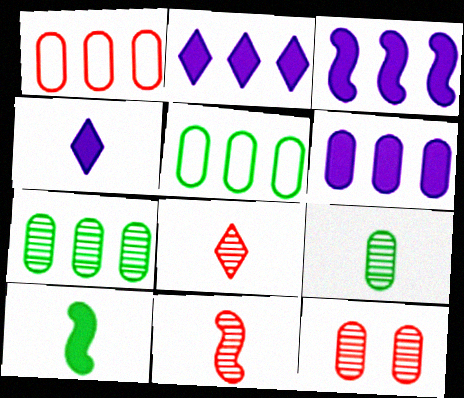[[1, 6, 7], 
[2, 3, 6]]